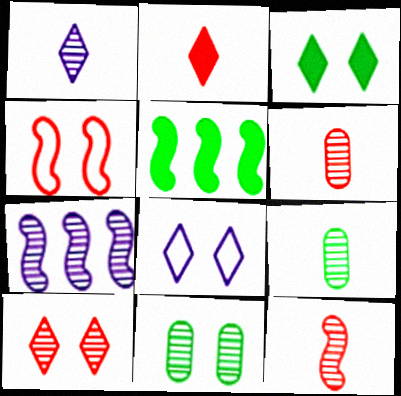[[1, 9, 12], 
[3, 8, 10], 
[5, 6, 8], 
[7, 9, 10]]